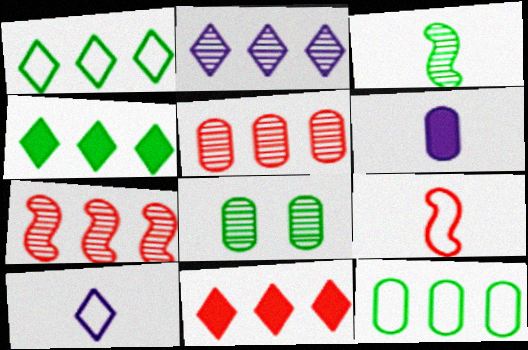[[1, 2, 11]]